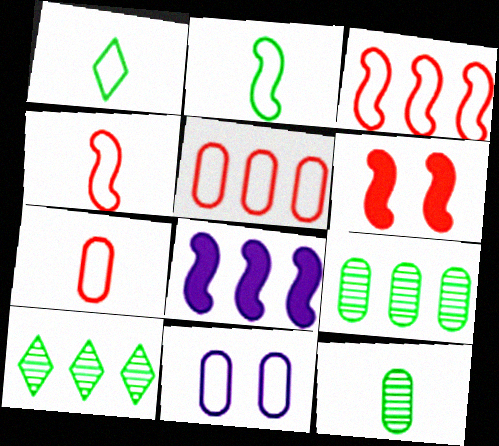[[1, 3, 11], 
[5, 8, 10]]